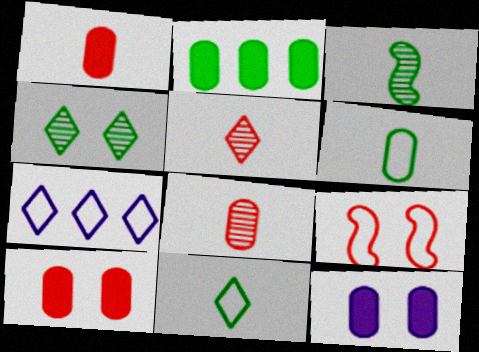[[1, 2, 12], 
[3, 7, 10], 
[4, 9, 12], 
[6, 7, 9]]